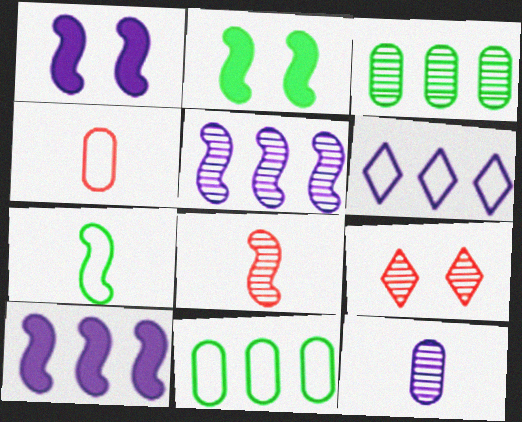[[1, 6, 12]]